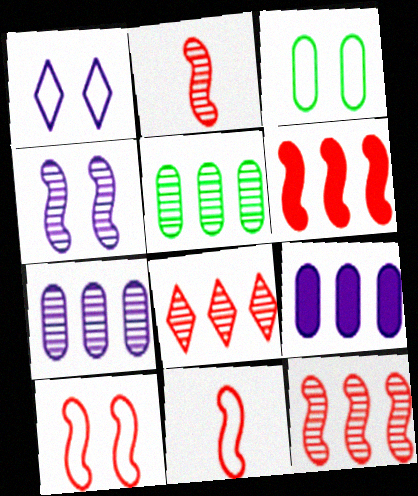[[1, 3, 10], 
[2, 6, 10]]